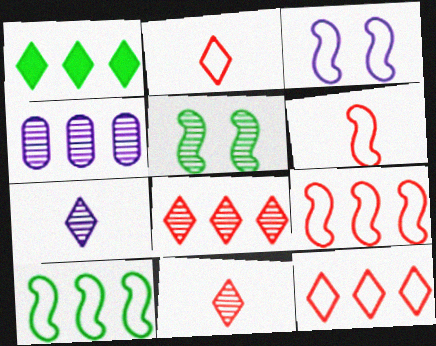[[1, 4, 9], 
[3, 6, 10], 
[4, 5, 11]]